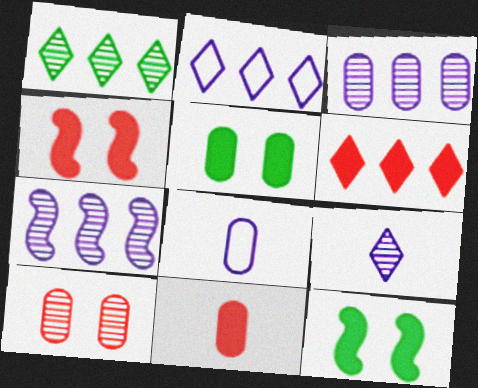[[1, 2, 6], 
[1, 4, 8], 
[4, 6, 11]]